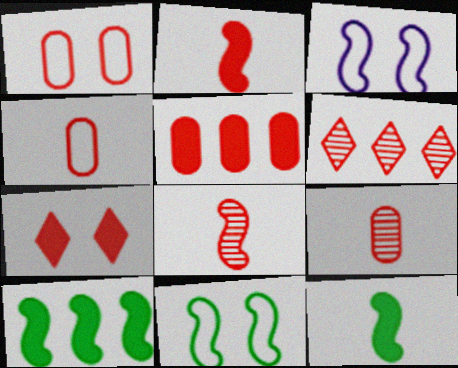[[1, 2, 6], 
[1, 5, 9], 
[2, 5, 7], 
[3, 8, 10]]